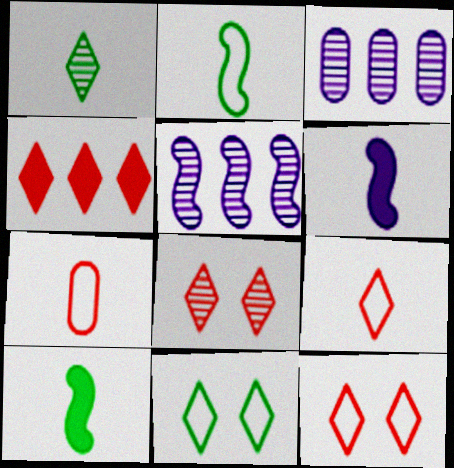[[1, 6, 7], 
[3, 10, 12], 
[4, 8, 9]]